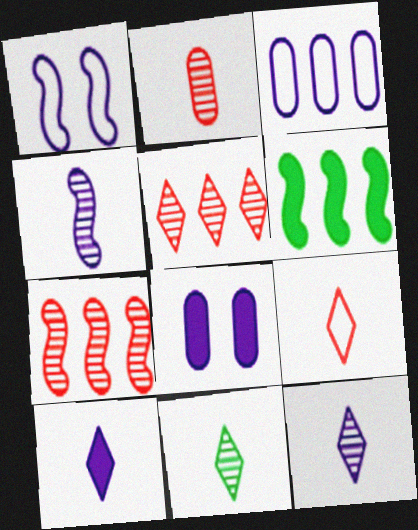[[2, 4, 11], 
[3, 5, 6], 
[9, 10, 11]]